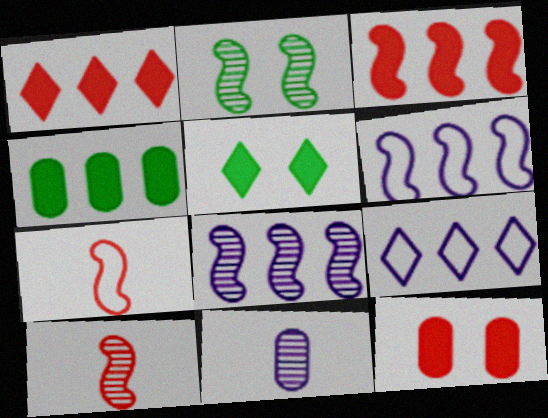[[2, 8, 10]]